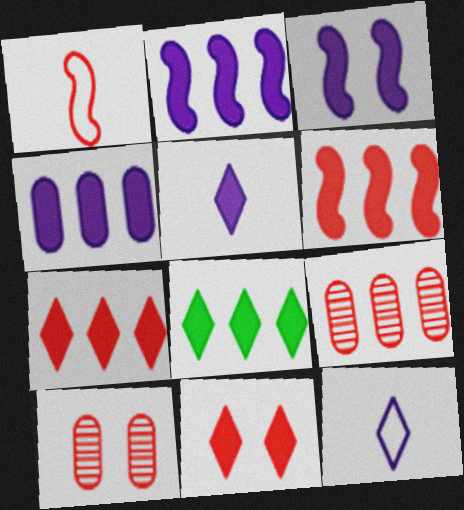[[1, 7, 10], 
[1, 9, 11], 
[3, 4, 5], 
[4, 6, 8], 
[5, 8, 11]]